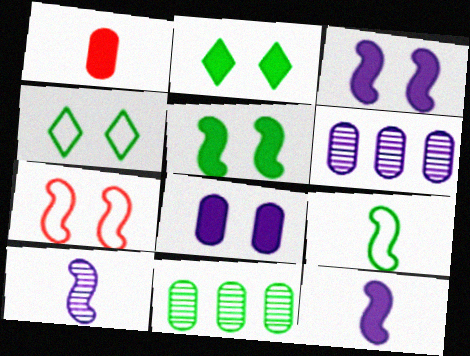[[2, 9, 11]]